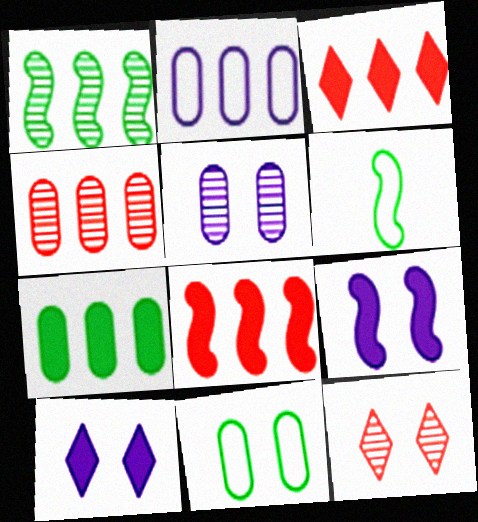[[1, 2, 3], 
[2, 4, 7], 
[3, 5, 6], 
[4, 6, 10], 
[9, 11, 12]]